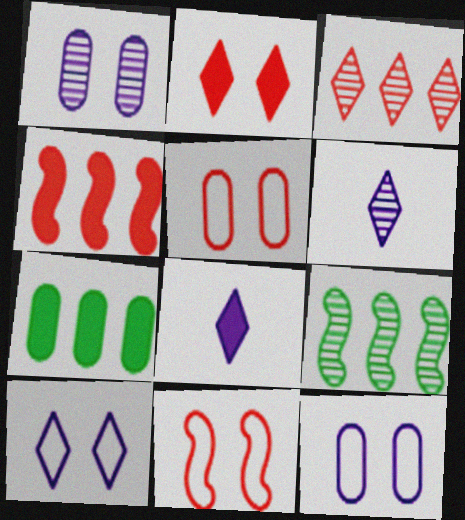[[5, 8, 9], 
[6, 7, 11]]